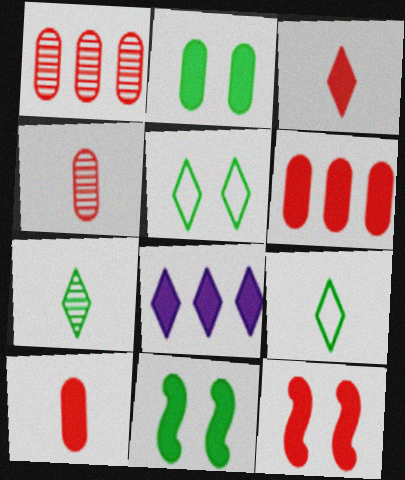[[3, 6, 12], 
[8, 10, 11]]